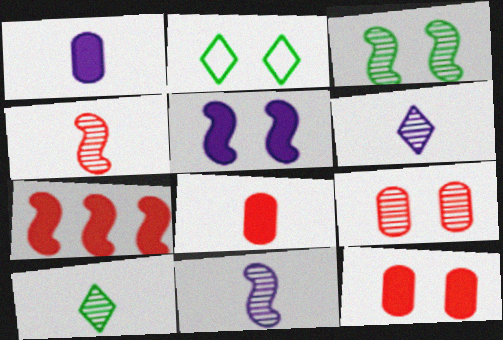[[2, 5, 9]]